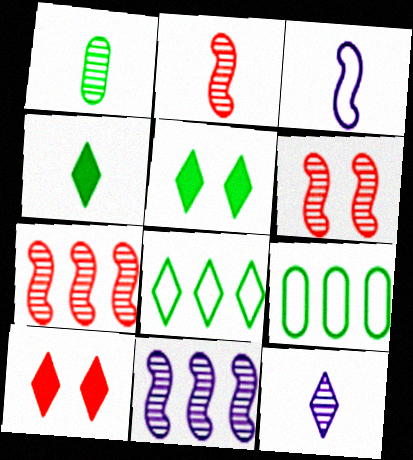[[1, 2, 12], 
[2, 6, 7], 
[8, 10, 12]]